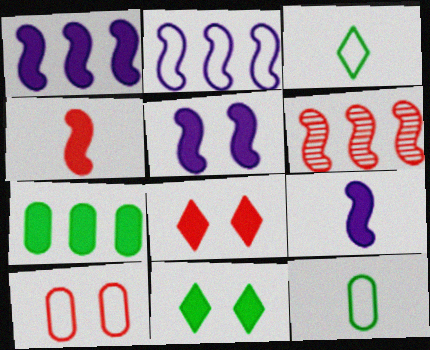[[1, 5, 9], 
[2, 3, 10], 
[7, 8, 9]]